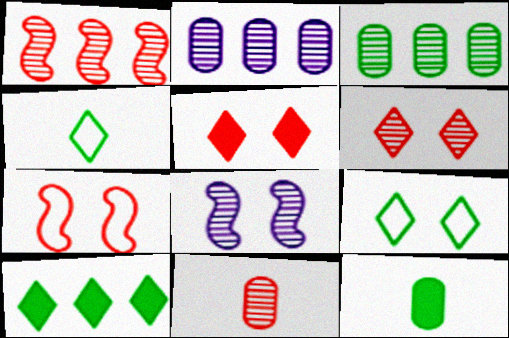[[1, 6, 11]]